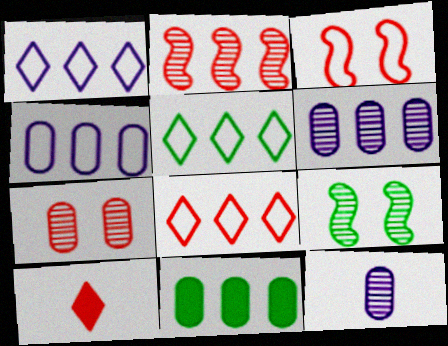[[1, 2, 11], 
[1, 5, 8], 
[4, 9, 10]]